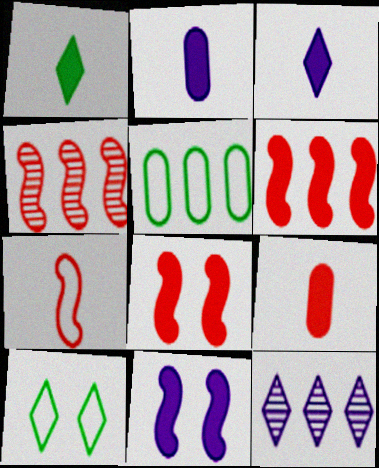[[2, 4, 10], 
[4, 7, 8], 
[5, 6, 12]]